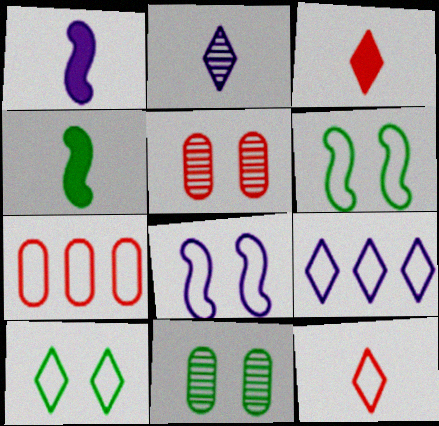[[4, 5, 9], 
[9, 10, 12]]